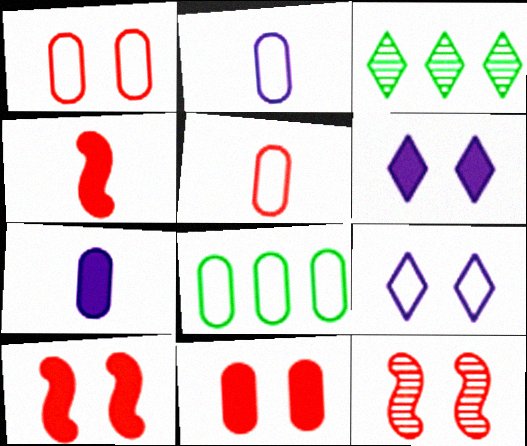[[1, 2, 8], 
[2, 3, 10]]